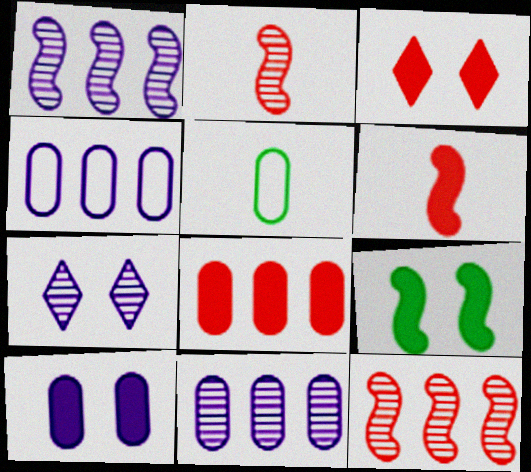[[1, 3, 5], 
[3, 6, 8], 
[3, 9, 10]]